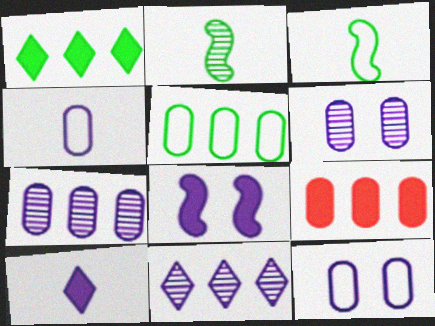[[4, 8, 11], 
[5, 7, 9]]